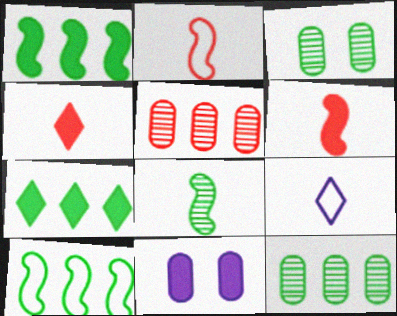[[1, 4, 11], 
[6, 7, 11], 
[7, 10, 12]]